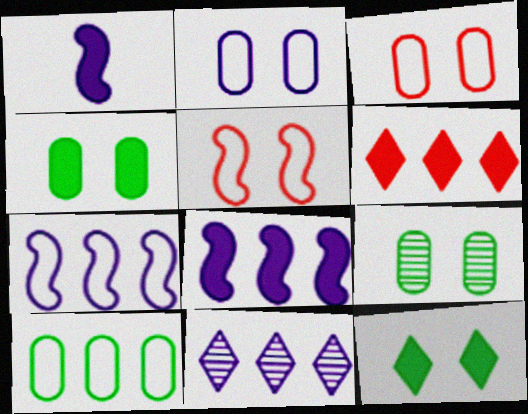[[1, 2, 11], 
[1, 4, 6]]